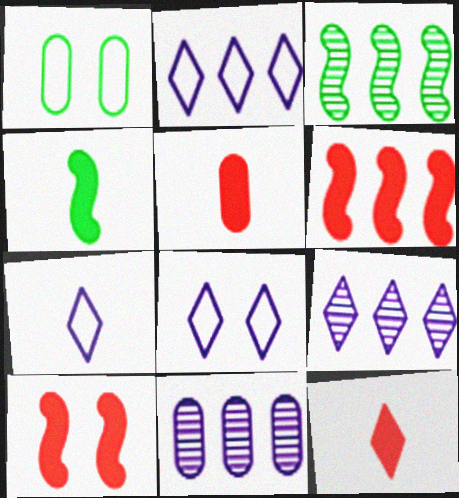[[1, 5, 11], 
[2, 7, 8], 
[3, 5, 8]]